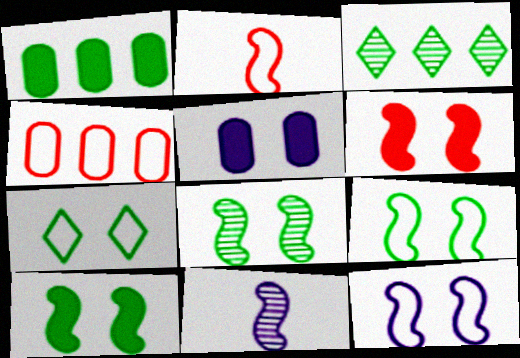[[2, 3, 5], 
[6, 8, 12], 
[8, 9, 10]]